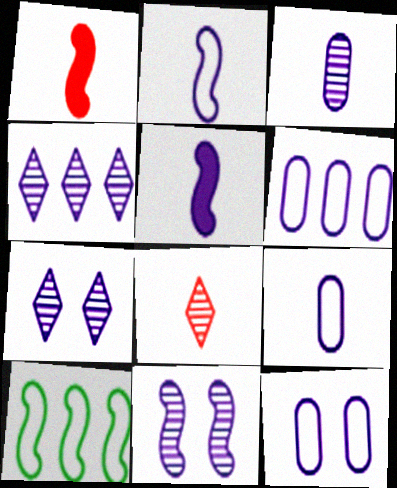[[1, 10, 11], 
[3, 4, 11], 
[4, 5, 12], 
[5, 6, 7], 
[6, 9, 12]]